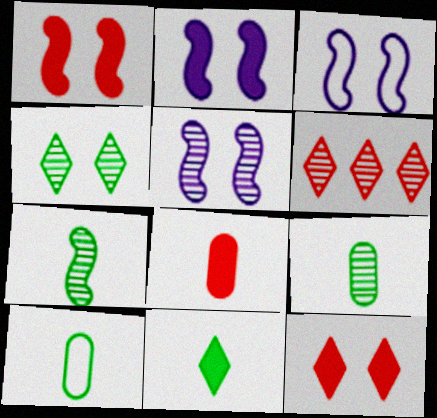[[2, 3, 5], 
[2, 6, 10], 
[5, 6, 9], 
[7, 10, 11]]